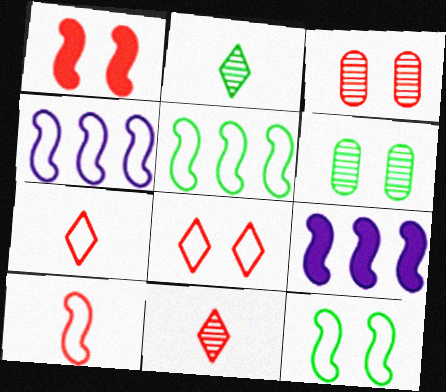[[1, 3, 8], 
[4, 10, 12], 
[6, 7, 9]]